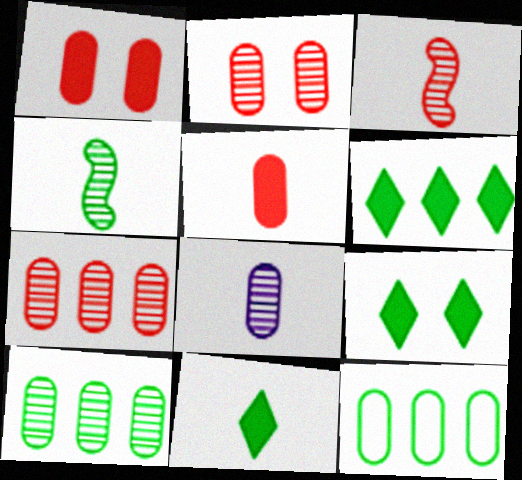[[1, 8, 12], 
[2, 8, 10], 
[4, 9, 12], 
[6, 9, 11]]